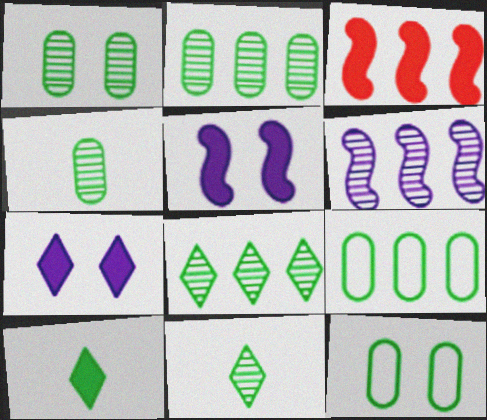[[1, 2, 4]]